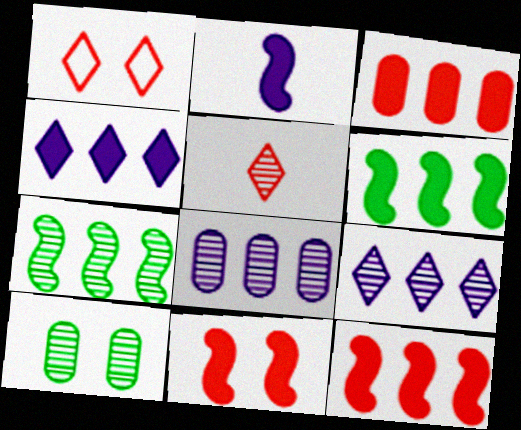[[2, 6, 11], 
[3, 4, 6]]